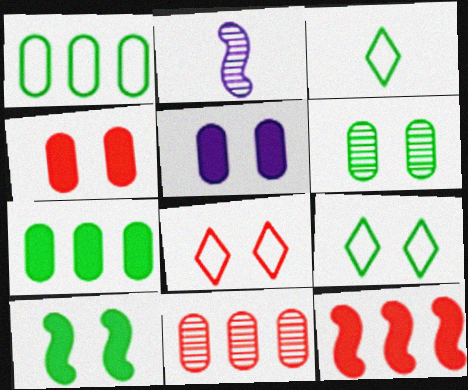[[2, 7, 8], 
[6, 9, 10]]